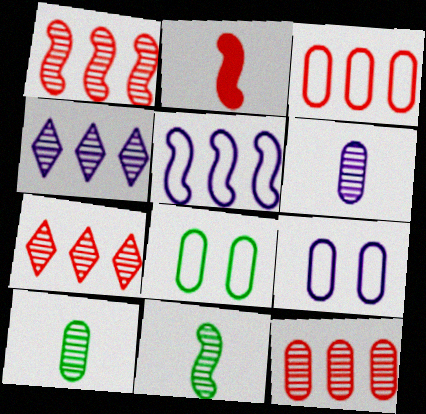[[1, 7, 12], 
[2, 4, 8]]